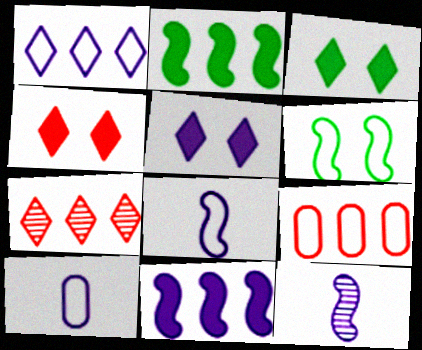[[3, 4, 5], 
[3, 9, 12]]